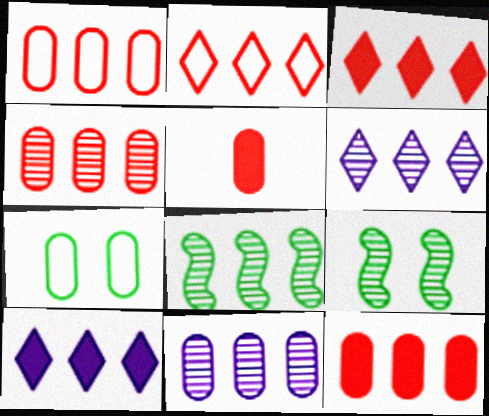[[1, 4, 12], 
[1, 8, 10], 
[4, 6, 8], 
[5, 7, 11]]